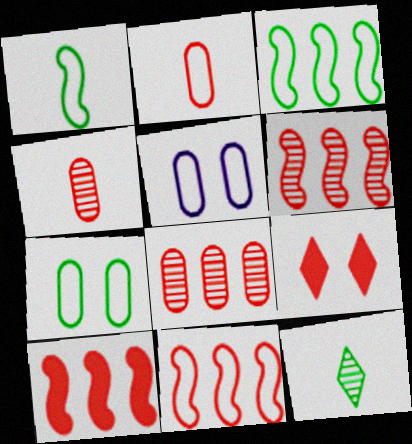[[2, 6, 9], 
[4, 9, 11], 
[5, 10, 12], 
[6, 10, 11]]